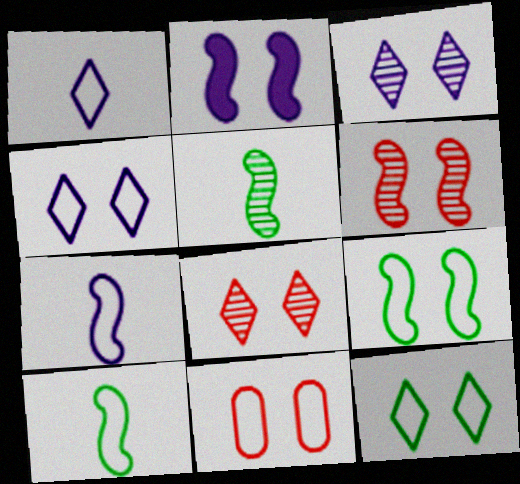[[2, 6, 9], 
[4, 9, 11]]